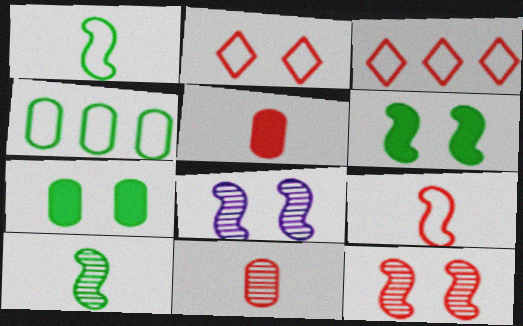[[2, 7, 8], 
[3, 5, 12]]